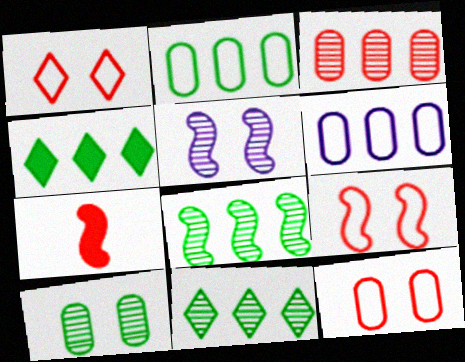[[1, 3, 7], 
[1, 9, 12], 
[2, 4, 8]]